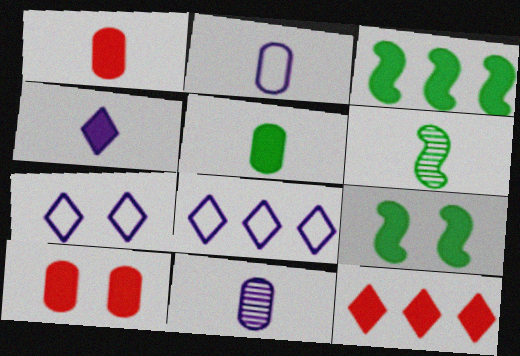[[3, 4, 10], 
[6, 8, 10]]